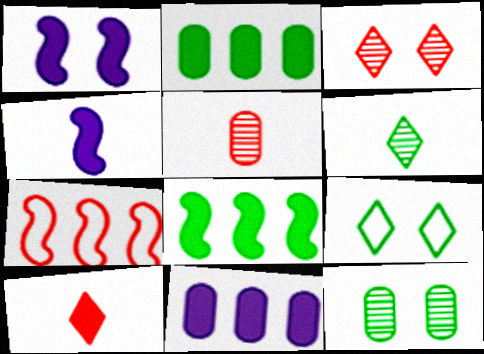[[1, 2, 10]]